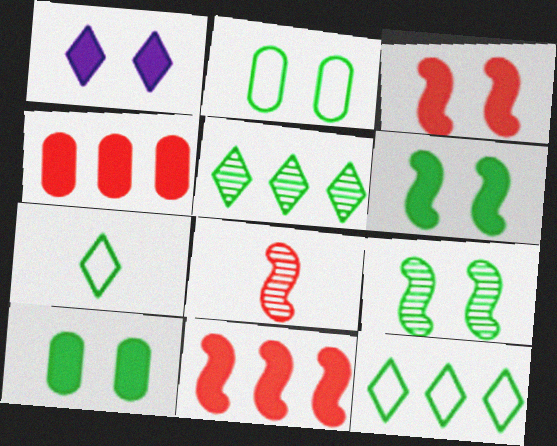[[1, 3, 10]]